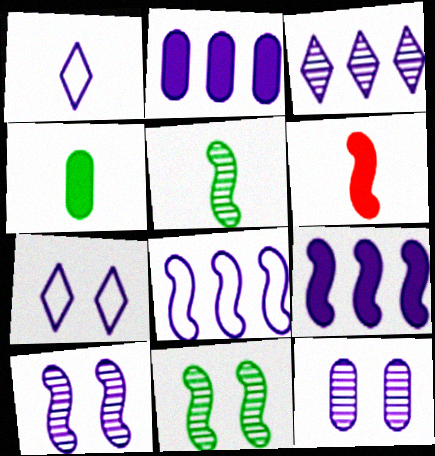[[1, 2, 10], 
[1, 9, 12], 
[2, 3, 8], 
[6, 8, 11]]